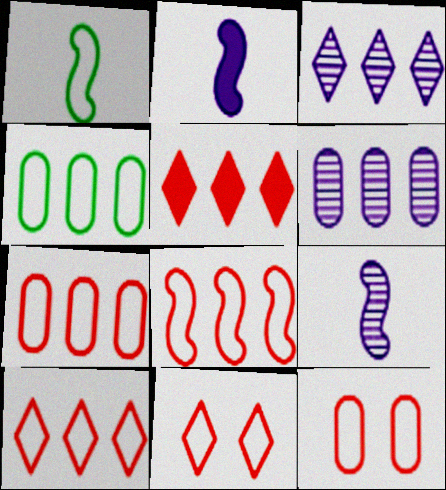[[7, 8, 10]]